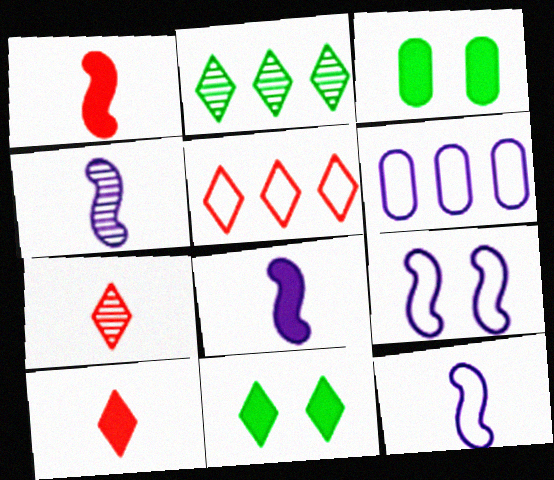[[3, 4, 5], 
[4, 8, 12]]